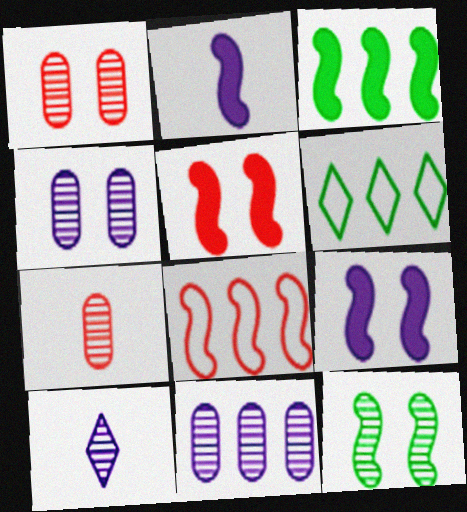[[1, 2, 6], 
[2, 3, 5], 
[2, 8, 12], 
[6, 7, 9]]